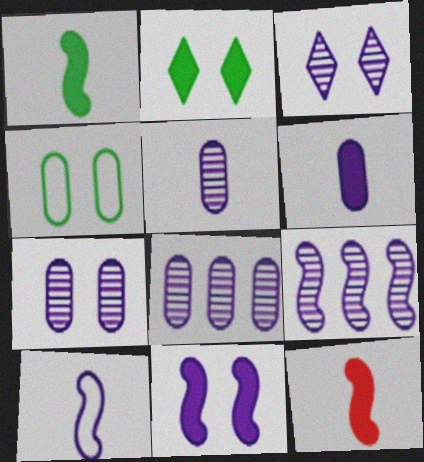[[3, 5, 9], 
[5, 7, 8], 
[9, 10, 11]]